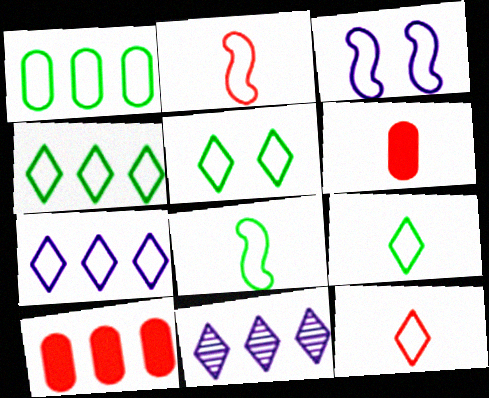[[1, 3, 12], 
[1, 5, 8], 
[4, 5, 9], 
[5, 7, 12]]